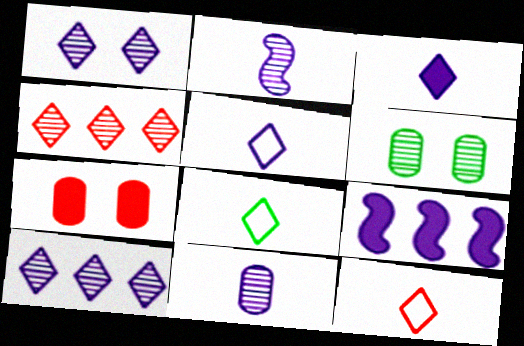[[2, 4, 6], 
[5, 8, 12], 
[6, 9, 12]]